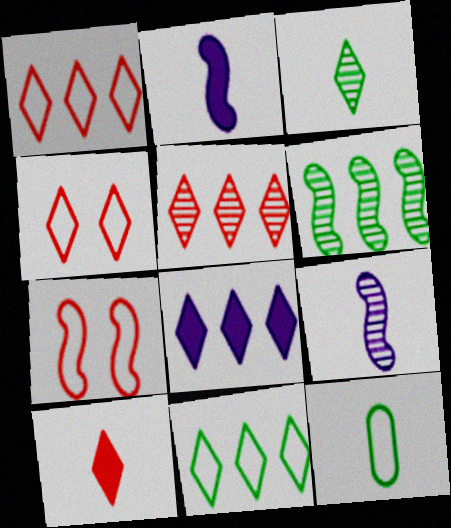[[2, 6, 7], 
[3, 4, 8], 
[4, 5, 10], 
[5, 8, 11], 
[9, 10, 12]]